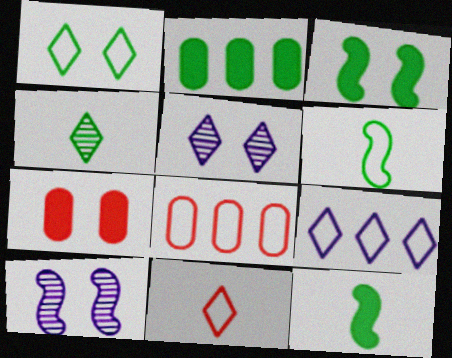[[1, 7, 10], 
[1, 9, 11], 
[2, 10, 11], 
[5, 8, 12]]